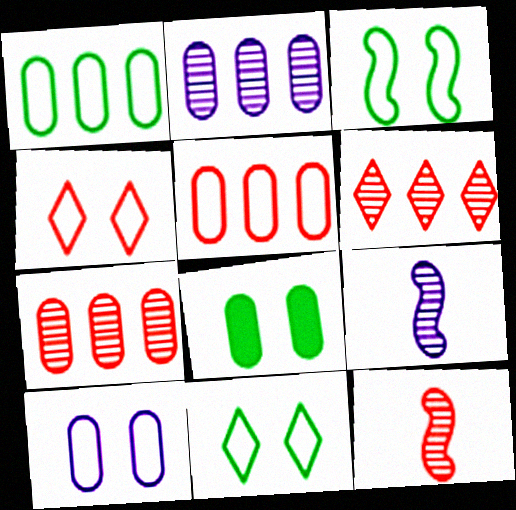[[3, 4, 10]]